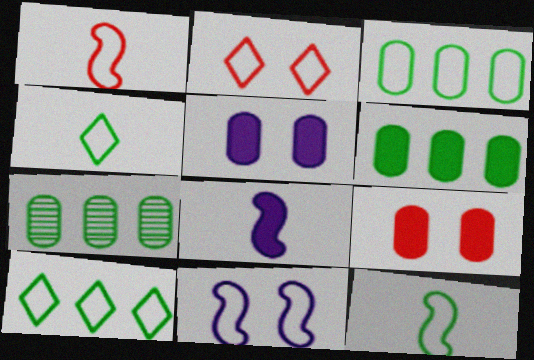[[2, 7, 8], 
[3, 6, 7]]